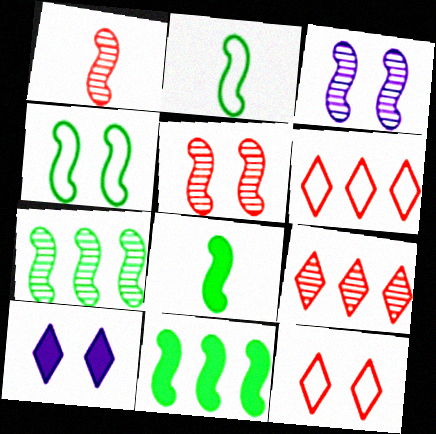[[1, 3, 7], 
[4, 7, 8]]